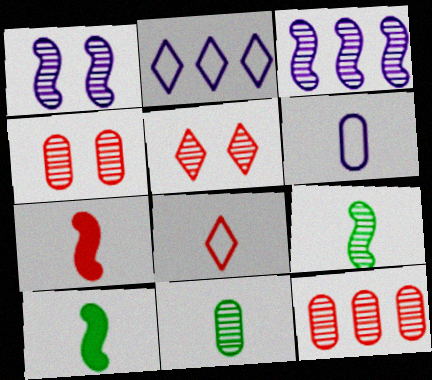[[2, 4, 10], 
[3, 5, 11]]